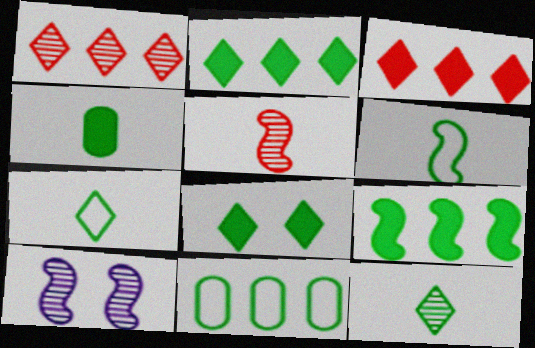[[4, 6, 12], 
[4, 8, 9]]